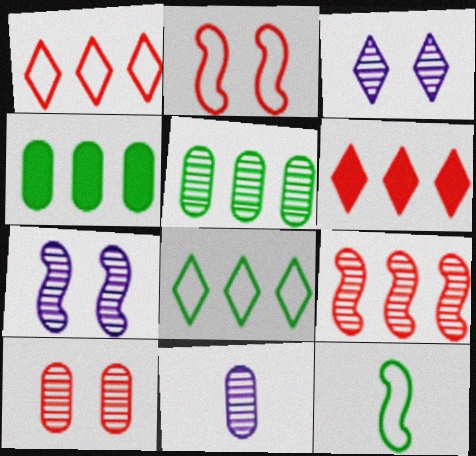[[5, 10, 11]]